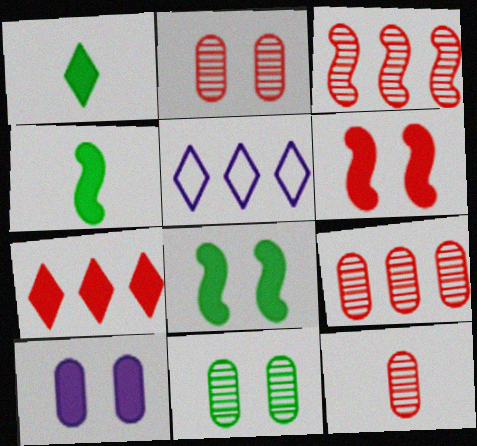[[2, 4, 5], 
[2, 9, 12], 
[4, 7, 10], 
[5, 8, 12]]